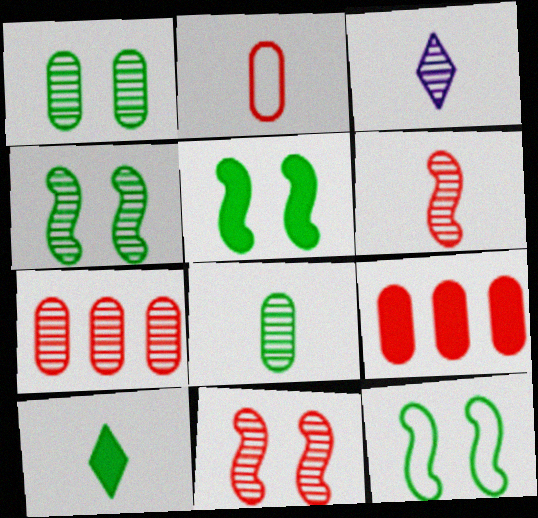[[3, 4, 7], 
[3, 6, 8], 
[3, 9, 12], 
[4, 5, 12]]